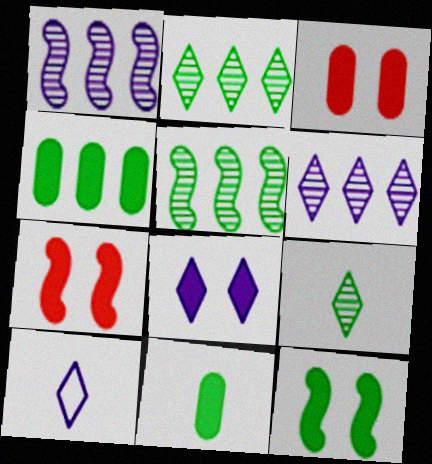[[3, 5, 10], 
[3, 8, 12], 
[6, 8, 10]]